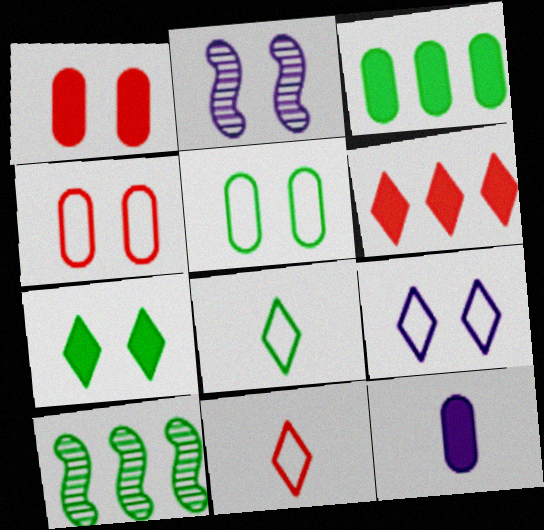[[1, 3, 12], 
[2, 3, 11], 
[2, 4, 7]]